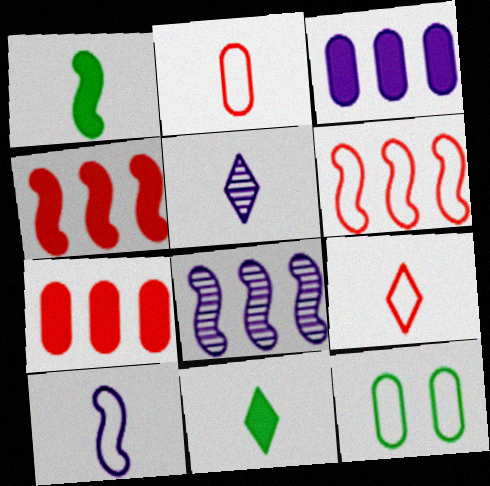[[1, 2, 5], 
[4, 5, 12], 
[5, 9, 11]]